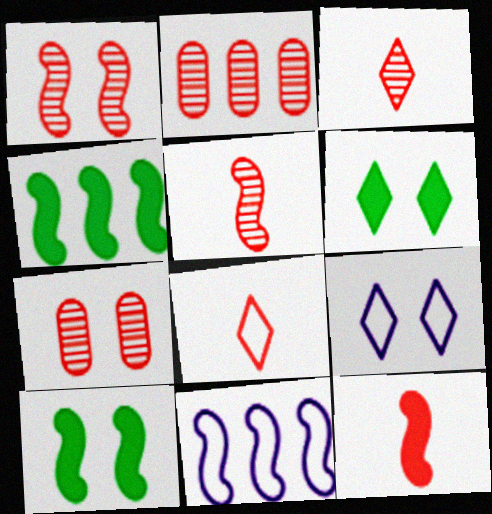[[1, 2, 3], 
[5, 10, 11], 
[7, 9, 10]]